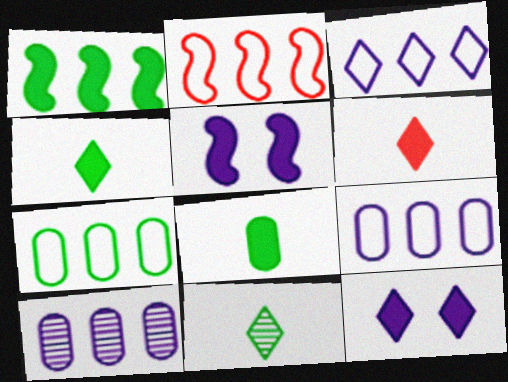[[2, 3, 7]]